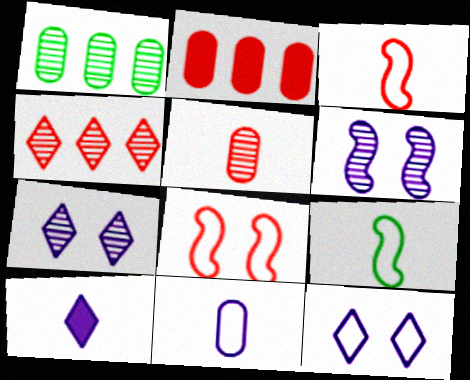[[1, 8, 10], 
[2, 7, 9], 
[5, 9, 10]]